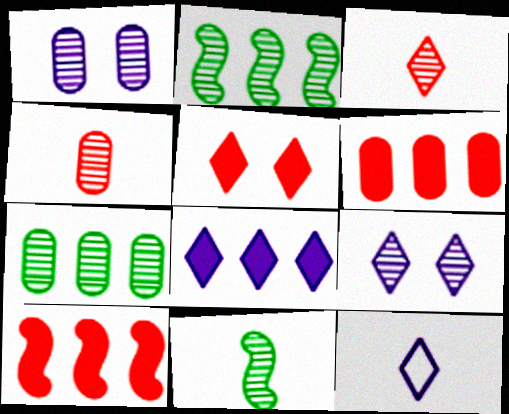[[1, 2, 3], 
[1, 4, 7], 
[2, 4, 9], 
[8, 9, 12]]